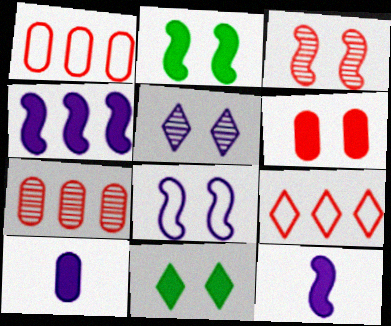[[2, 3, 8]]